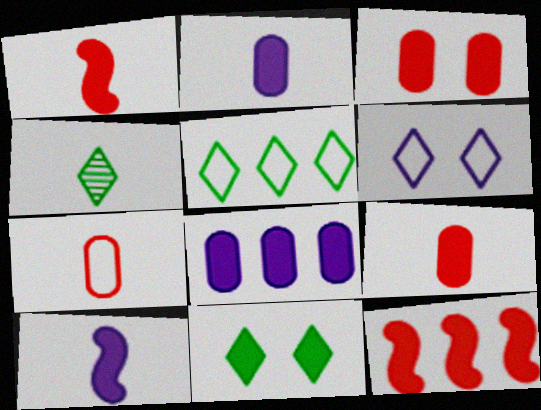[[1, 8, 11], 
[2, 11, 12], 
[4, 5, 11], 
[4, 7, 10]]